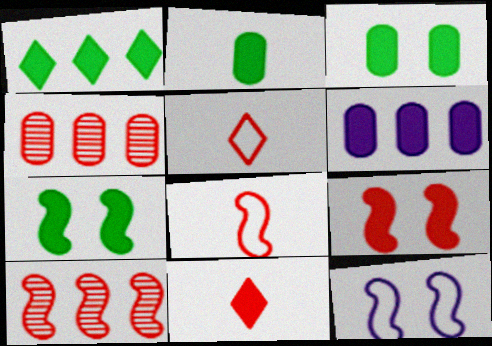[[1, 2, 7], 
[4, 5, 9], 
[6, 7, 11], 
[8, 9, 10]]